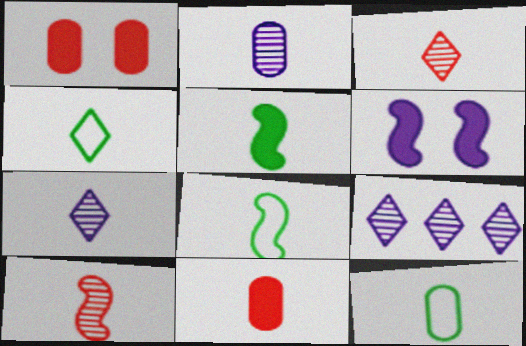[[1, 8, 9], 
[2, 11, 12], 
[4, 8, 12], 
[7, 8, 11]]